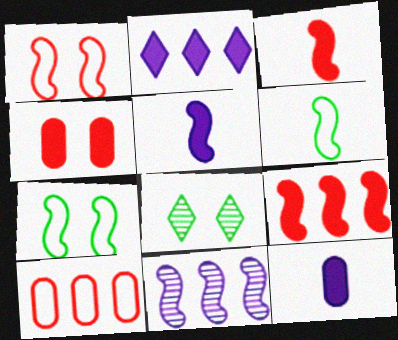[[3, 7, 11], 
[5, 8, 10]]